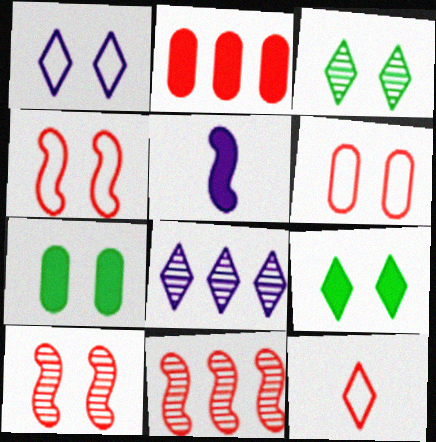[[1, 7, 10], 
[2, 5, 9], 
[2, 10, 12], 
[8, 9, 12]]